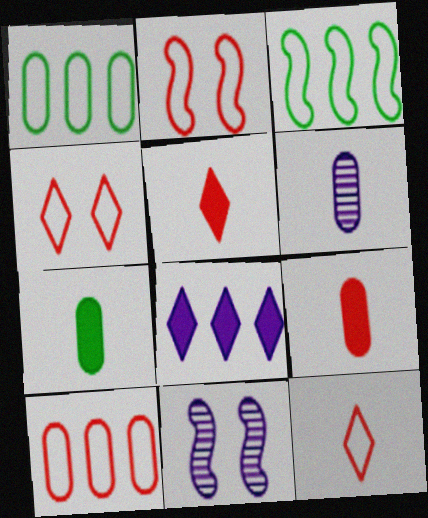[[1, 5, 11], 
[2, 10, 12]]